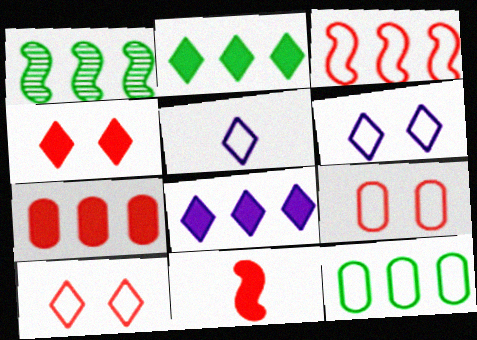[[1, 2, 12], 
[4, 7, 11]]